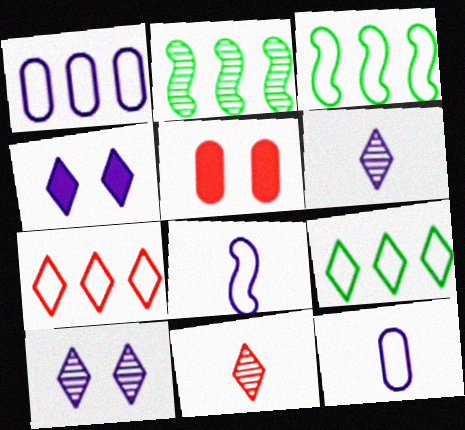[[1, 3, 7], 
[3, 5, 6], 
[4, 9, 11]]